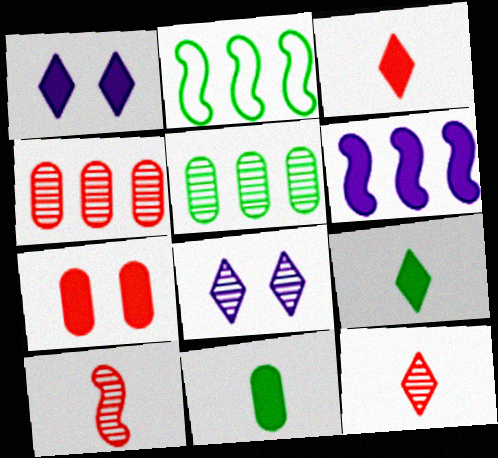[[5, 8, 10], 
[6, 7, 9]]